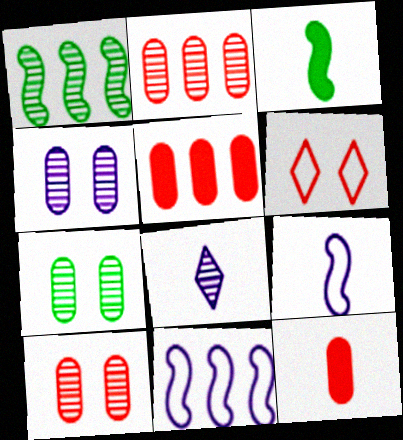[[1, 8, 10], 
[4, 7, 10]]